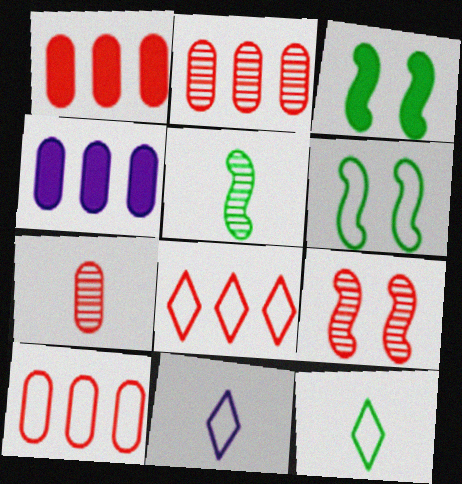[[1, 2, 10], 
[2, 3, 11], 
[4, 9, 12], 
[6, 10, 11]]